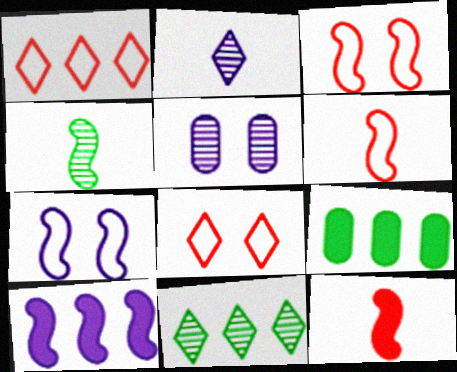[[2, 3, 9], 
[3, 4, 10]]